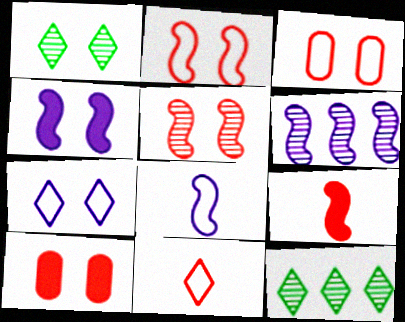[[1, 3, 4], 
[4, 6, 8], 
[8, 10, 12]]